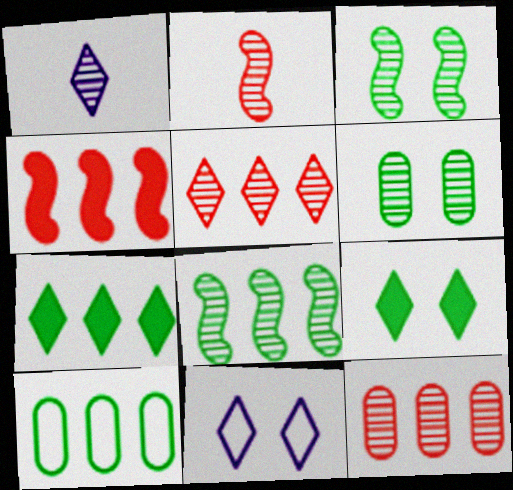[[1, 3, 12], 
[7, 8, 10]]